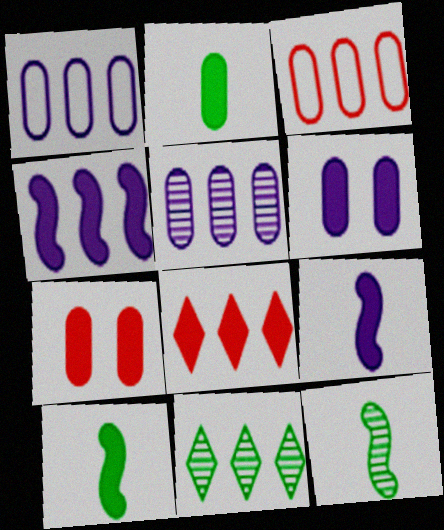[[3, 4, 11], 
[6, 8, 10]]